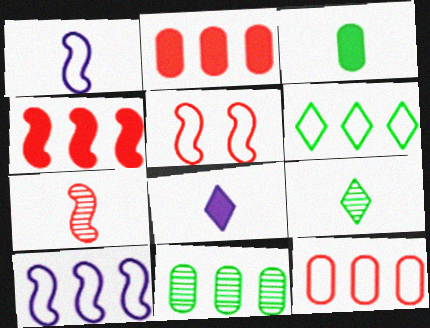[[4, 5, 7], 
[5, 8, 11], 
[6, 10, 12]]